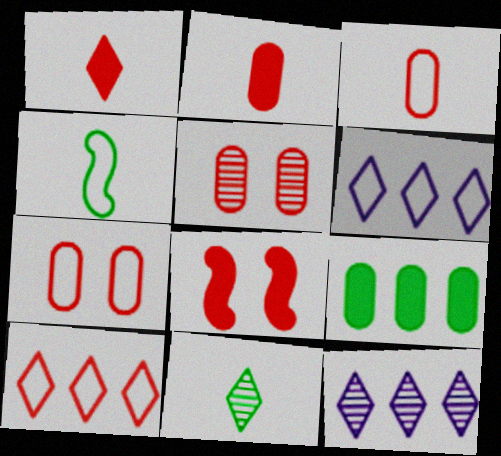[[4, 6, 7]]